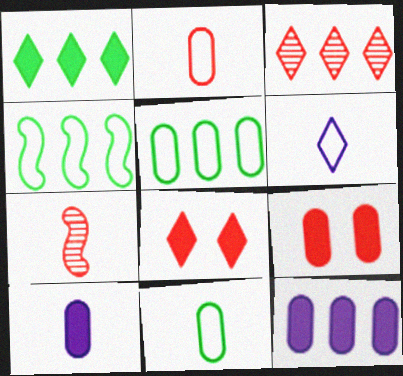[[3, 4, 12]]